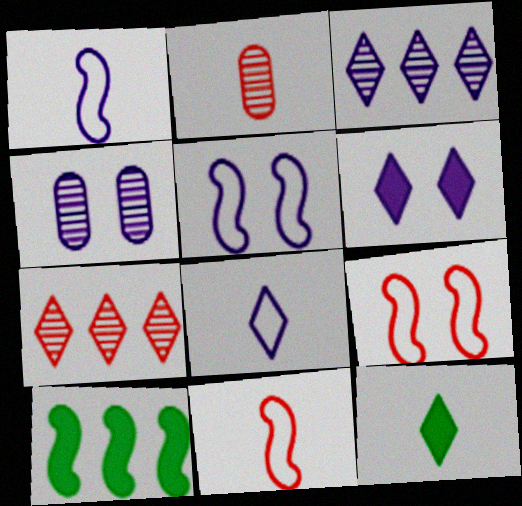[[1, 2, 12], 
[3, 6, 8], 
[4, 5, 6]]